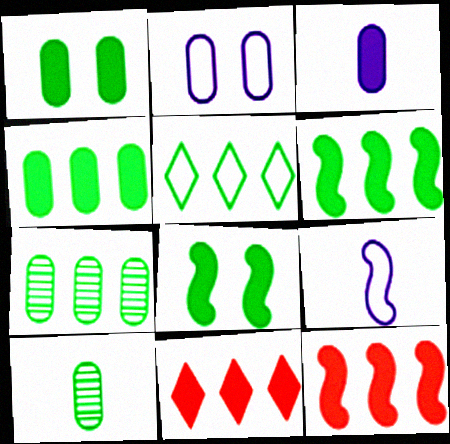[[3, 8, 11], 
[5, 6, 7], 
[5, 8, 10]]